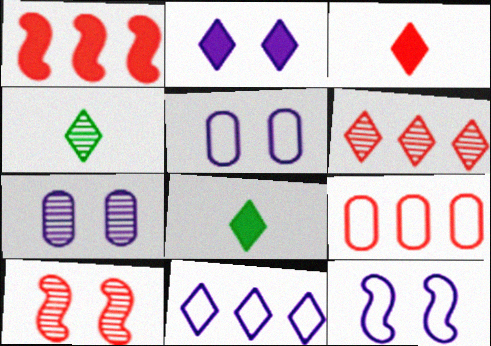[[1, 4, 5], 
[1, 6, 9], 
[2, 7, 12], 
[3, 9, 10]]